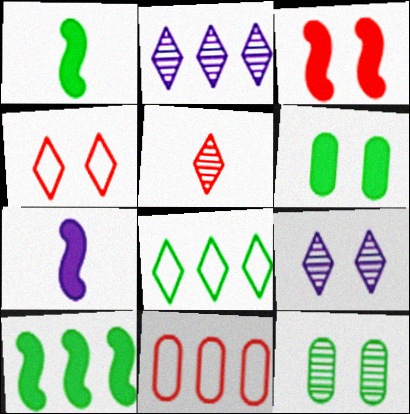[[1, 8, 12], 
[1, 9, 11], 
[2, 10, 11], 
[3, 5, 11], 
[3, 7, 10]]